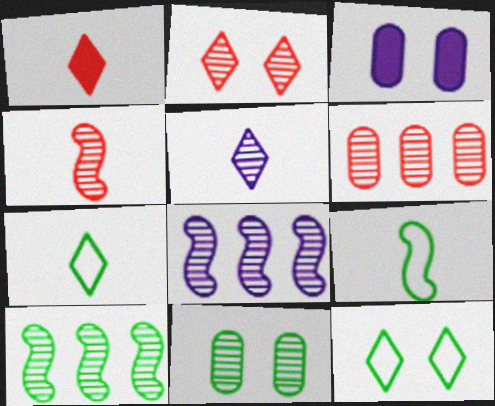[[1, 5, 7], 
[2, 4, 6]]